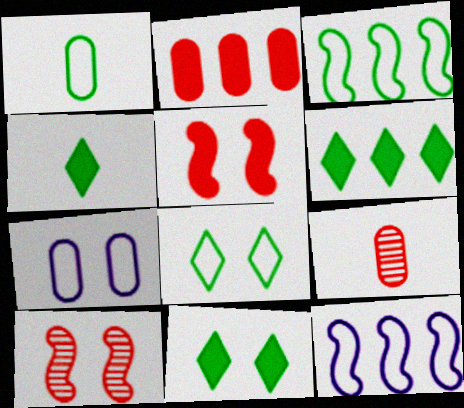[[1, 3, 8], 
[4, 6, 11], 
[7, 10, 11], 
[9, 11, 12]]